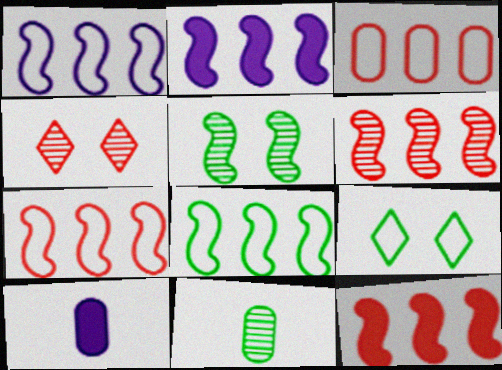[[1, 7, 8], 
[2, 6, 8], 
[4, 8, 10], 
[6, 7, 12], 
[6, 9, 10]]